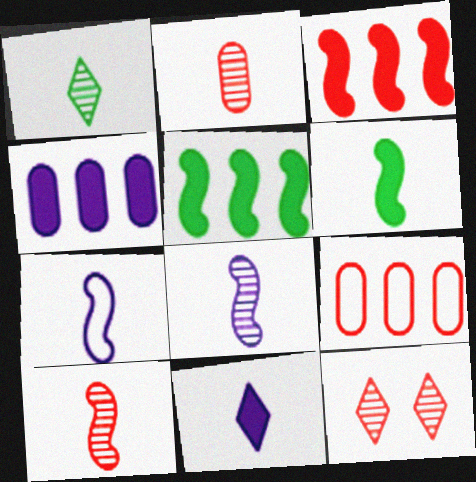[[1, 2, 8], 
[6, 7, 10]]